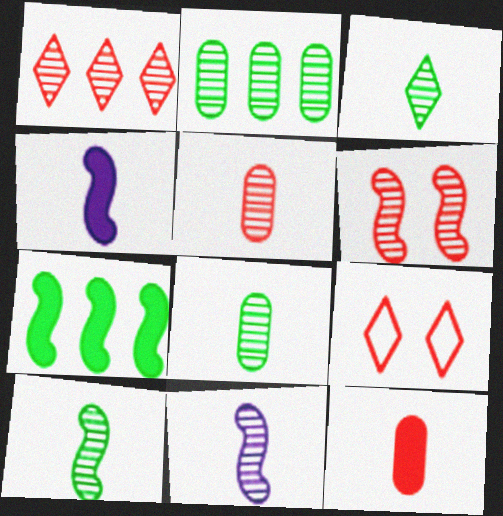[[1, 5, 6], 
[2, 4, 9], 
[3, 5, 11], 
[3, 8, 10]]